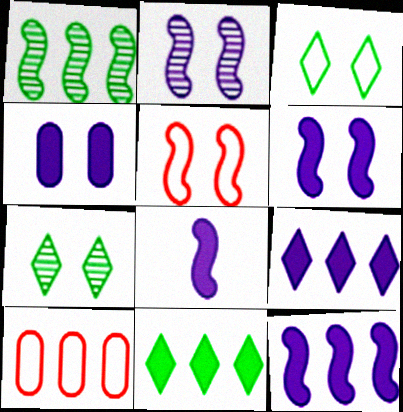[[1, 5, 8], 
[1, 9, 10], 
[4, 5, 7], 
[4, 8, 9], 
[6, 8, 12], 
[7, 8, 10]]